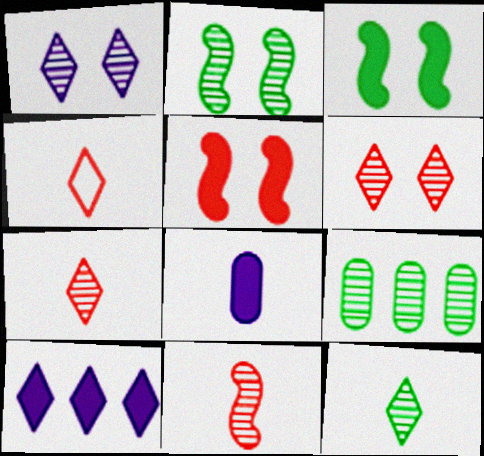[[1, 9, 11], 
[2, 9, 12]]